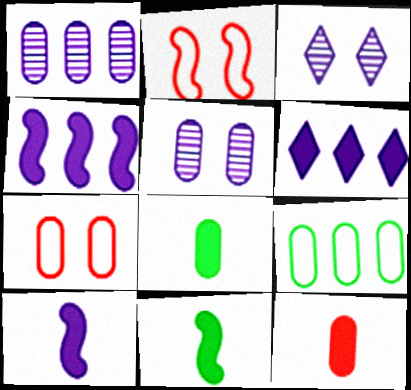[[1, 7, 8], 
[5, 9, 12]]